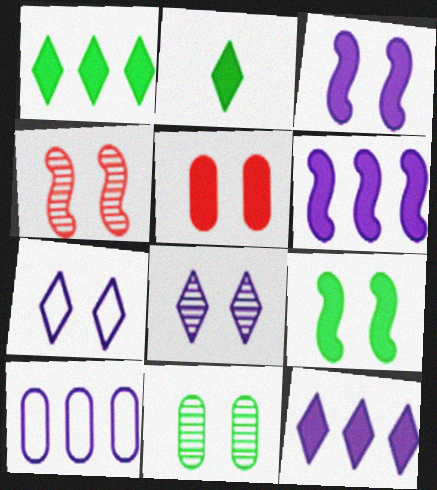[[2, 4, 10], 
[2, 5, 6], 
[4, 8, 11]]